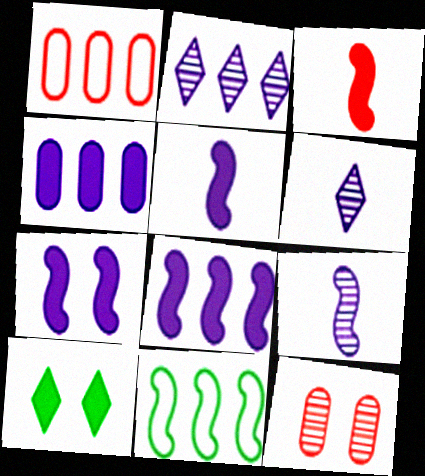[[1, 9, 10], 
[3, 4, 10], 
[5, 7, 8]]